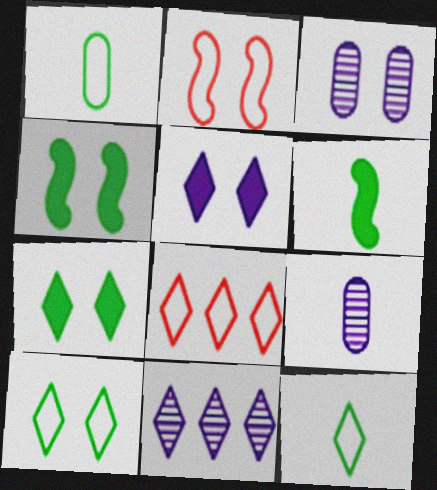[[2, 3, 7], 
[3, 6, 8], 
[4, 8, 9]]